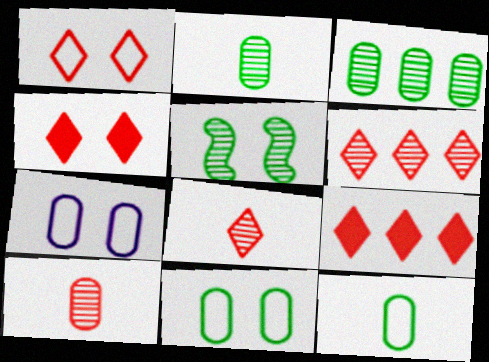[[1, 8, 9], 
[4, 5, 7]]